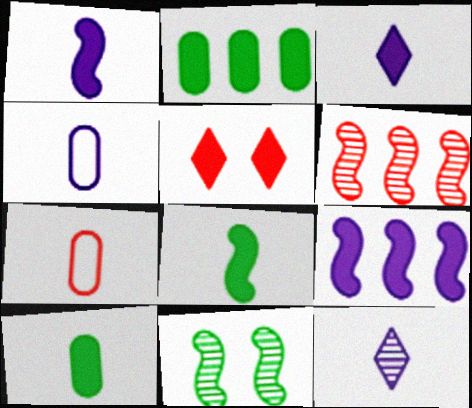[[1, 2, 5], 
[1, 4, 12], 
[5, 6, 7], 
[5, 9, 10], 
[7, 8, 12]]